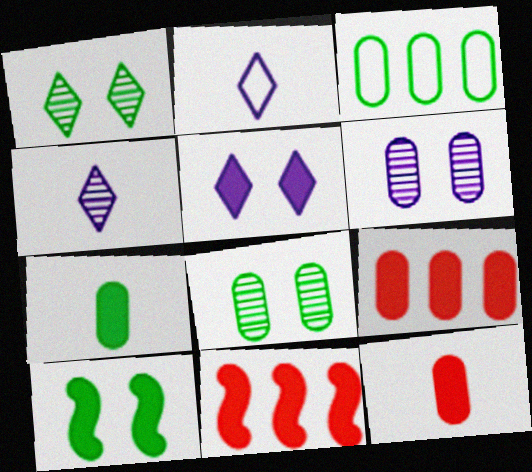[[2, 8, 11], 
[3, 6, 12], 
[3, 7, 8], 
[5, 7, 11]]